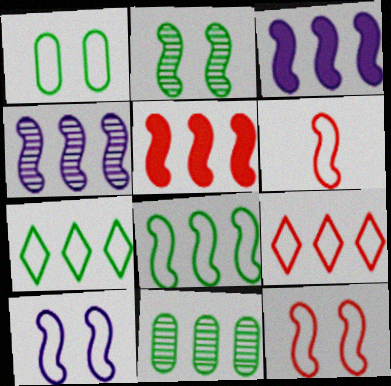[[2, 3, 6], 
[3, 9, 11], 
[4, 5, 8], 
[6, 8, 10]]